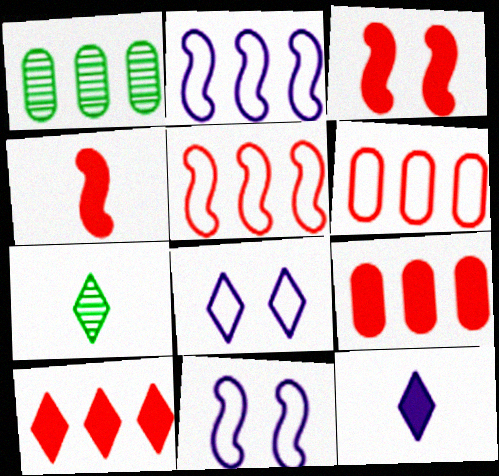[[1, 2, 10], 
[1, 4, 8], 
[7, 8, 10], 
[7, 9, 11]]